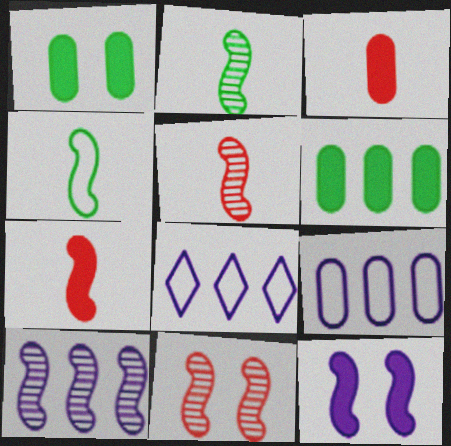[[1, 5, 8], 
[2, 10, 11]]